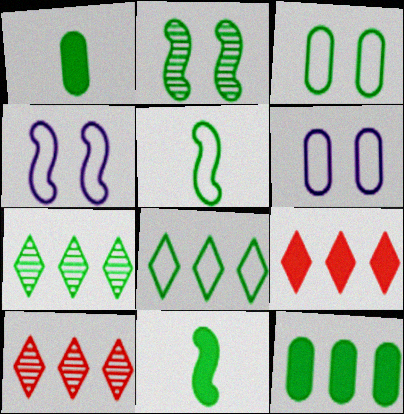[[1, 2, 8], 
[1, 4, 10], 
[3, 5, 8], 
[3, 7, 11], 
[6, 10, 11]]